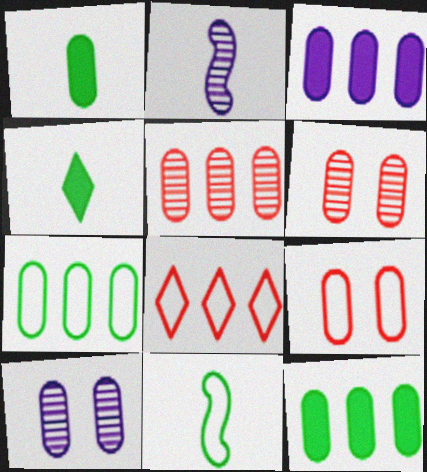[[3, 5, 7]]